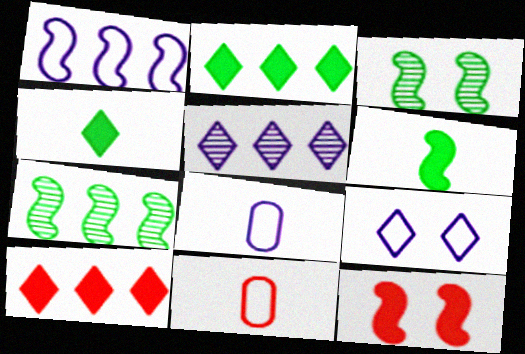[[1, 8, 9], 
[3, 8, 10]]